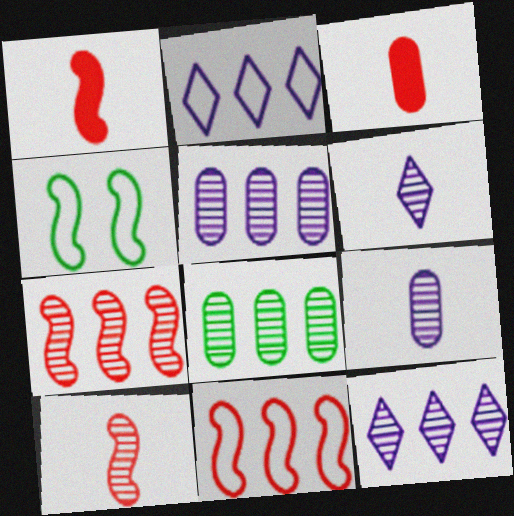[[3, 4, 12], 
[7, 8, 12]]